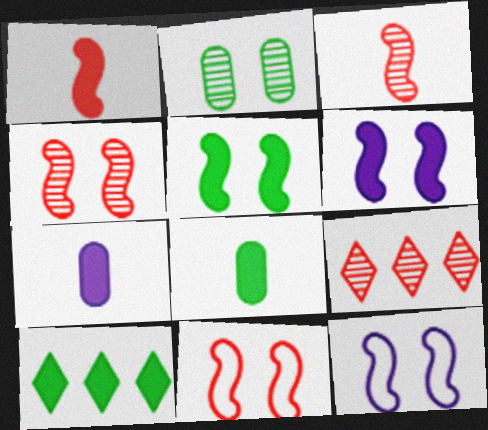[[4, 5, 12], 
[5, 8, 10], 
[8, 9, 12]]